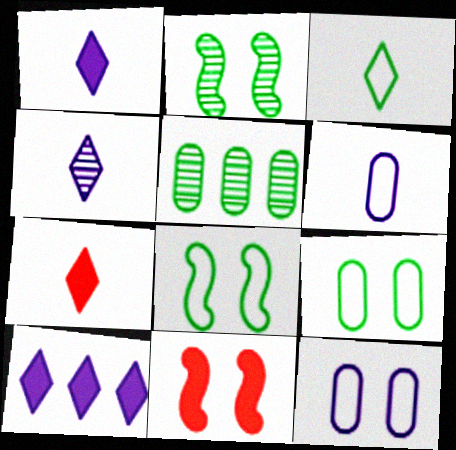[[3, 4, 7]]